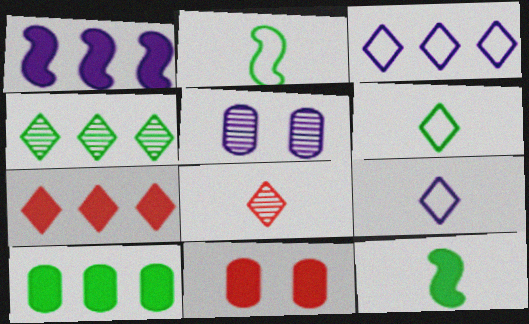[[1, 5, 9], 
[1, 7, 10], 
[2, 5, 7], 
[3, 4, 7]]